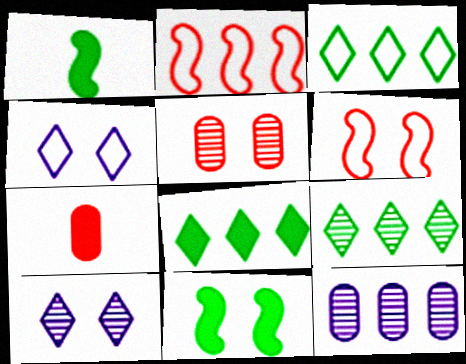[[2, 8, 12], 
[3, 8, 9], 
[4, 5, 11]]